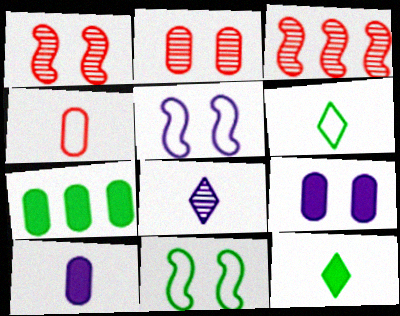[[3, 6, 9]]